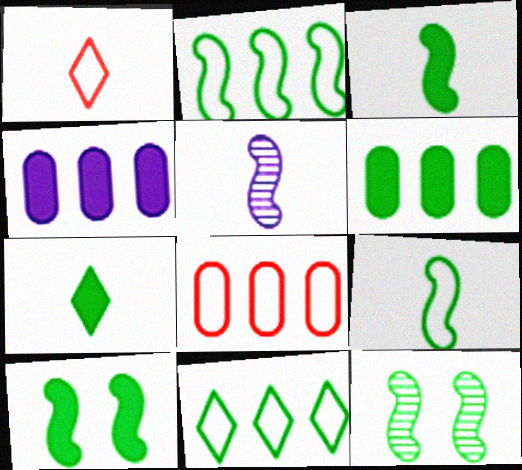[[1, 4, 12], 
[2, 3, 12], 
[6, 7, 10]]